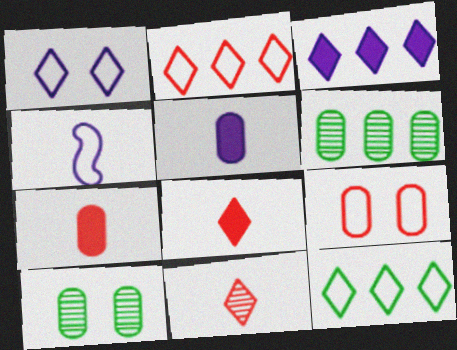[[4, 9, 12], 
[5, 6, 9]]